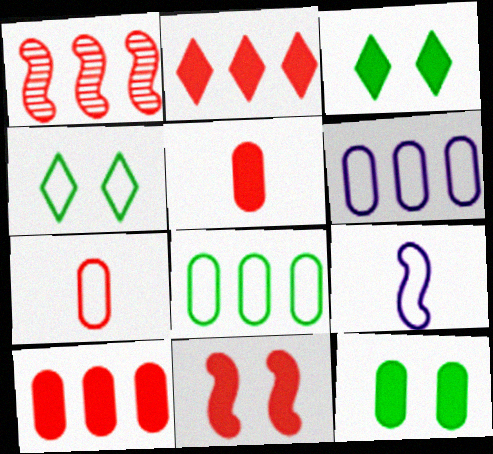[[2, 5, 11]]